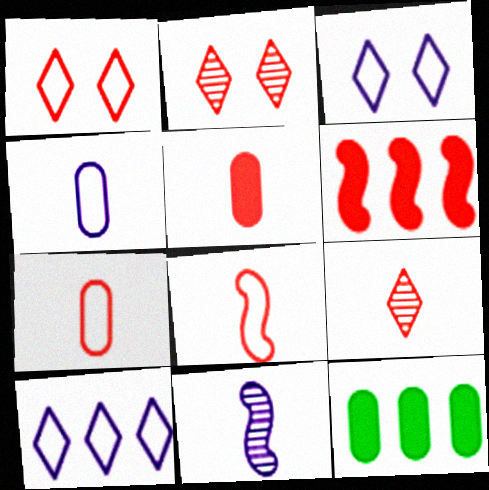[[1, 11, 12], 
[2, 6, 7], 
[5, 8, 9]]